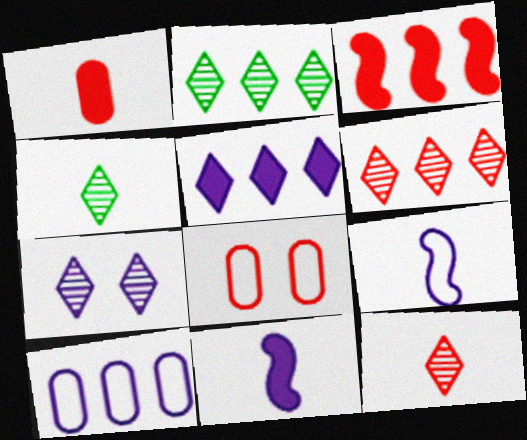[[1, 4, 9], 
[2, 3, 10], 
[2, 7, 12], 
[2, 8, 11], 
[3, 8, 12], 
[4, 6, 7], 
[7, 10, 11]]